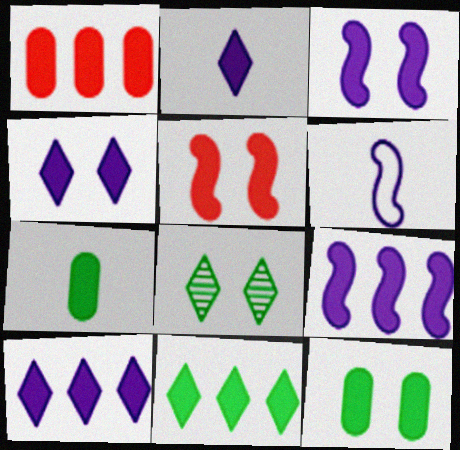[[1, 6, 8], 
[1, 9, 11], 
[2, 4, 10], 
[4, 5, 12], 
[5, 7, 10]]